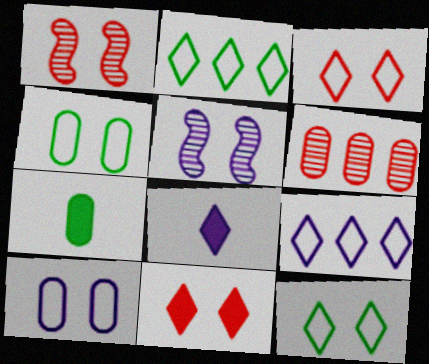[[1, 7, 9], 
[4, 5, 11], 
[6, 7, 10]]